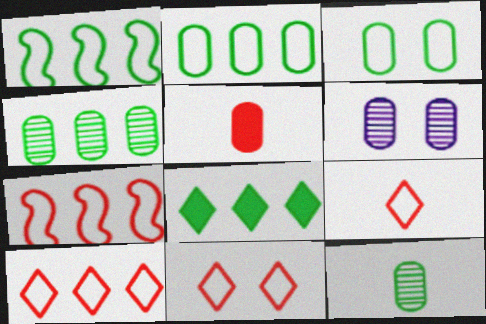[[1, 4, 8], 
[2, 5, 6], 
[9, 10, 11]]